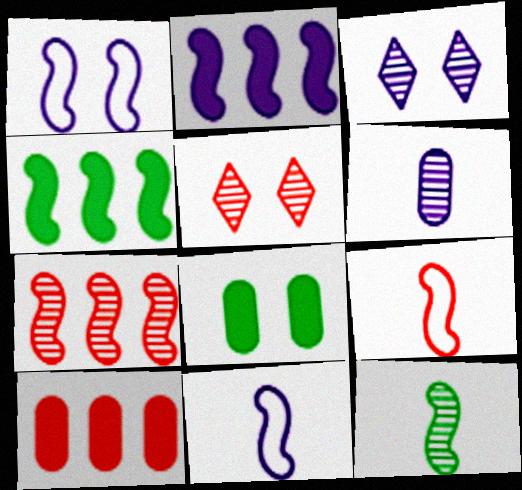[[1, 5, 8], 
[5, 9, 10]]